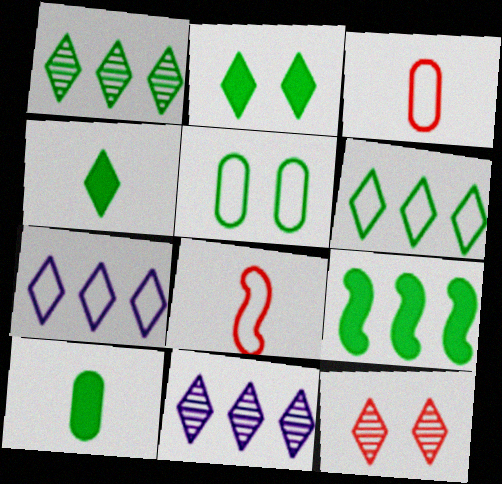[[2, 9, 10], 
[4, 7, 12], 
[5, 7, 8]]